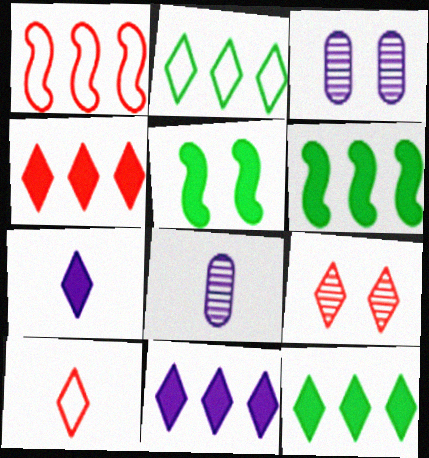[[2, 7, 9], 
[3, 6, 10], 
[4, 9, 10], 
[4, 11, 12]]